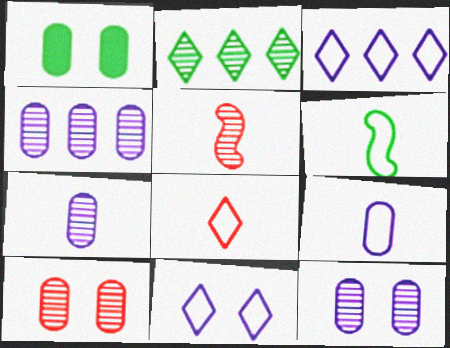[[1, 2, 6], 
[1, 3, 5], 
[2, 5, 12], 
[4, 7, 12], 
[6, 8, 9]]